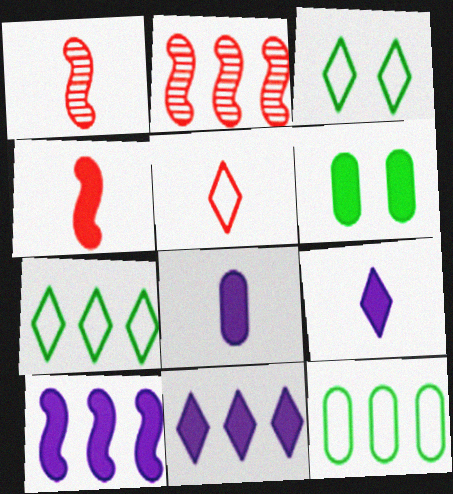[[2, 3, 8], 
[2, 11, 12], 
[4, 6, 11]]